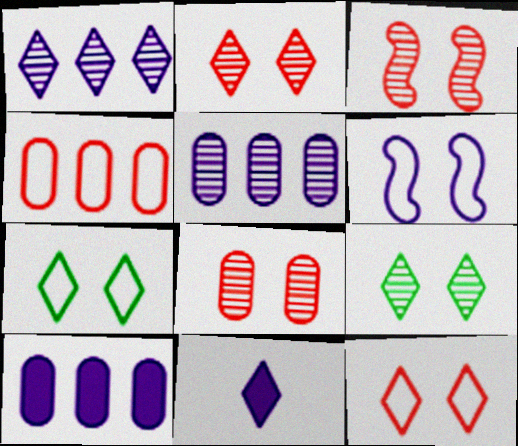[[2, 3, 8], 
[5, 6, 11]]